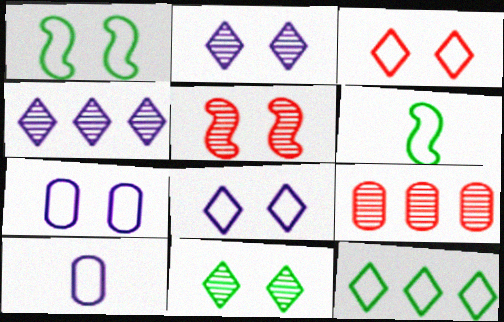[[1, 3, 7]]